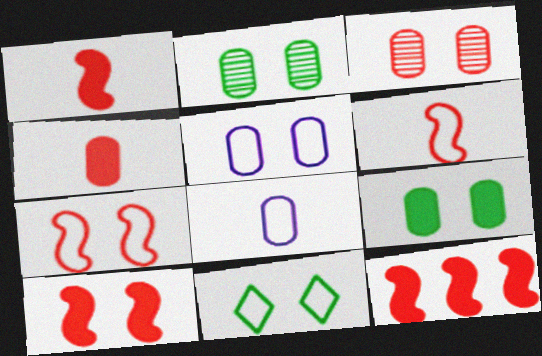[[1, 10, 12], 
[3, 5, 9], 
[5, 7, 11]]